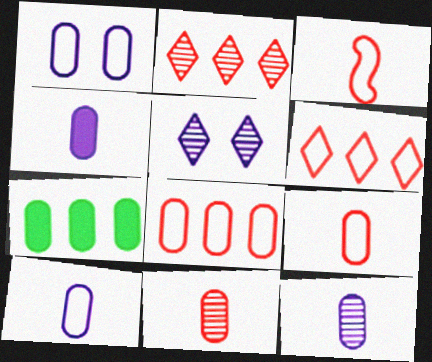[[1, 7, 11], 
[3, 5, 7], 
[4, 10, 12]]